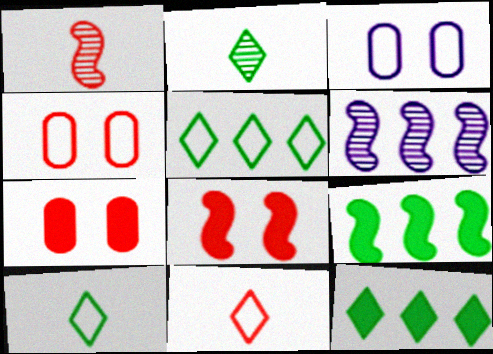[[1, 3, 12], 
[6, 7, 10]]